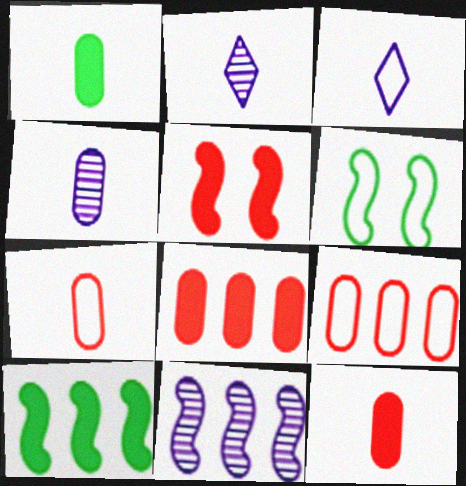[[1, 4, 7], 
[2, 6, 8], 
[3, 6, 9]]